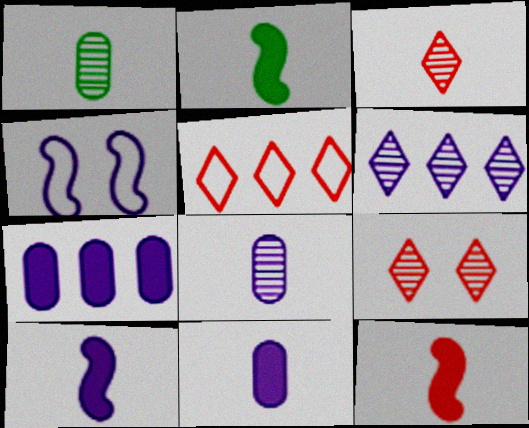[[2, 10, 12], 
[4, 6, 11]]